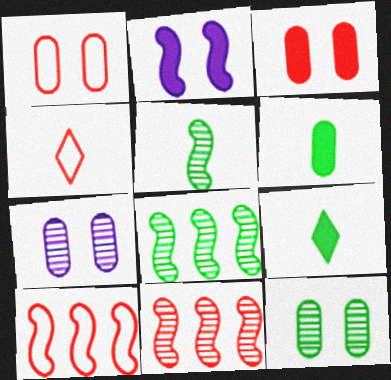[[1, 4, 10], 
[2, 5, 10], 
[3, 4, 11], 
[7, 9, 10]]